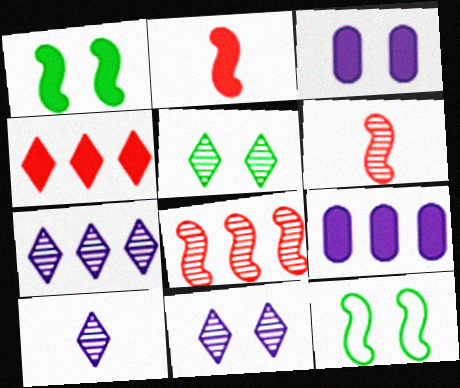[[7, 10, 11]]